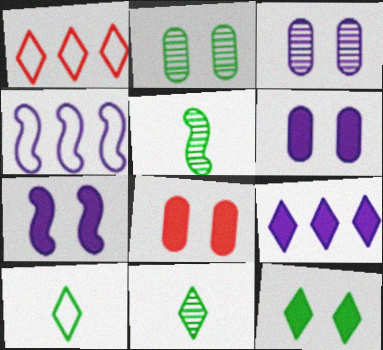[[1, 5, 6], 
[4, 8, 11], 
[7, 8, 12]]